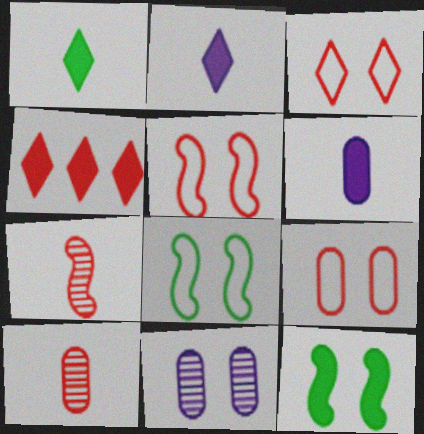[[3, 5, 9], 
[3, 11, 12], 
[4, 5, 10], 
[4, 6, 12], 
[4, 7, 9]]